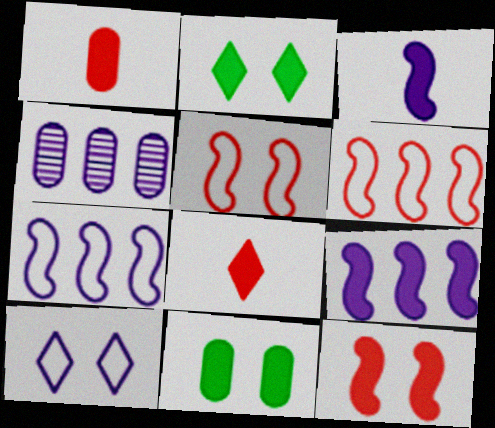[[1, 2, 9], 
[3, 4, 10], 
[8, 9, 11]]